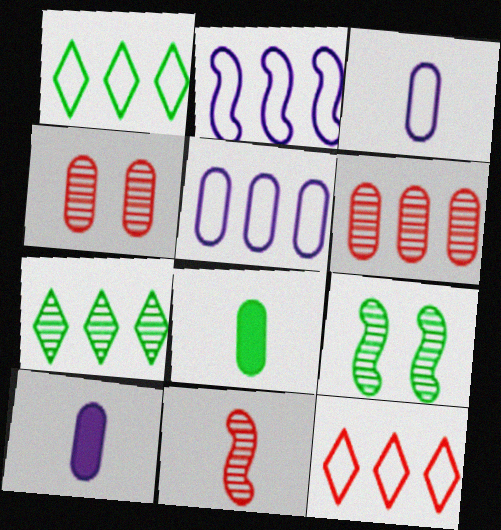[[1, 8, 9], 
[4, 5, 8], 
[9, 10, 12]]